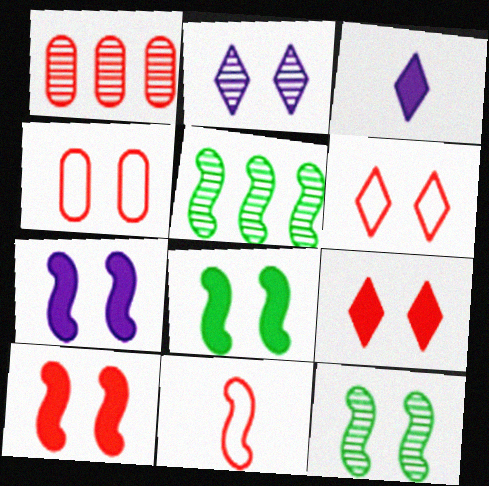[[1, 9, 11], 
[2, 4, 8], 
[3, 4, 5], 
[5, 7, 11], 
[7, 8, 10]]